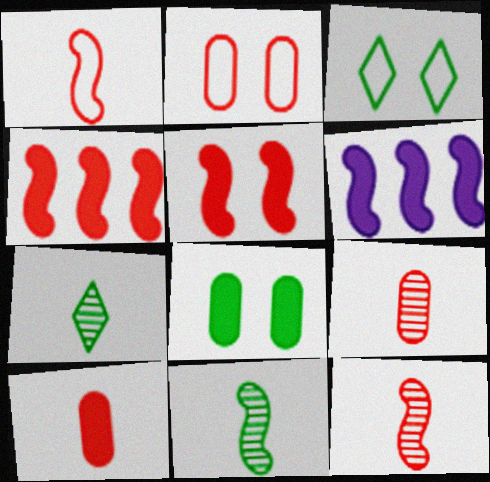[[2, 6, 7], 
[3, 6, 9]]